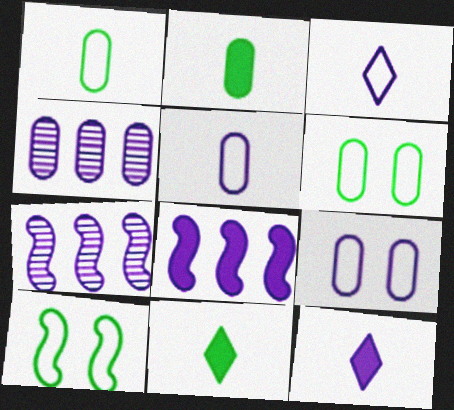[[7, 9, 12]]